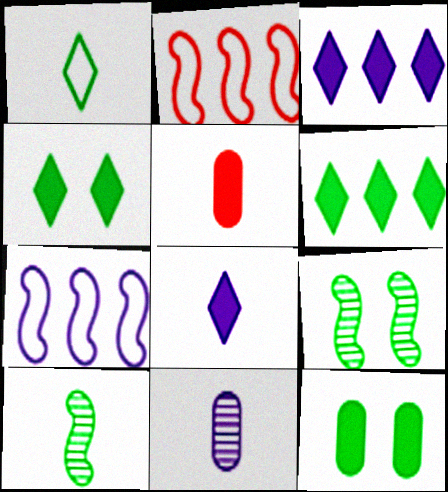[[2, 4, 11]]